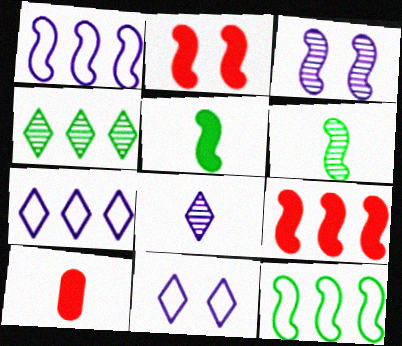[[1, 2, 6]]